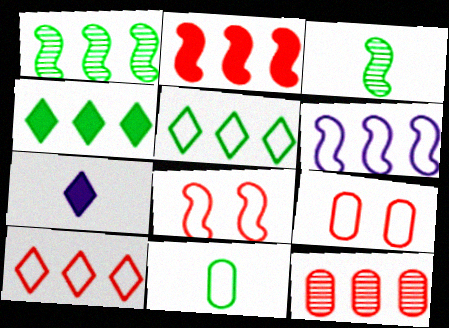[[1, 2, 6], 
[1, 7, 9], 
[2, 10, 12], 
[4, 6, 12]]